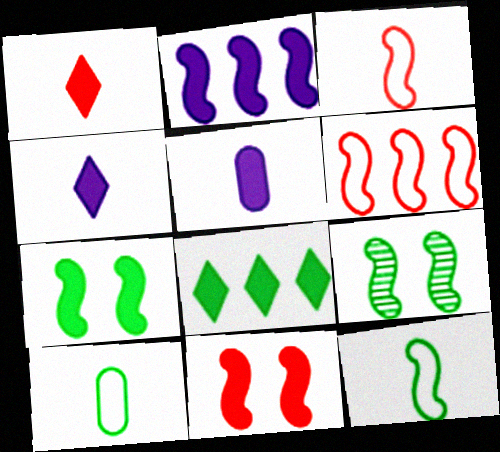[[2, 3, 9], 
[5, 8, 11], 
[8, 9, 10]]